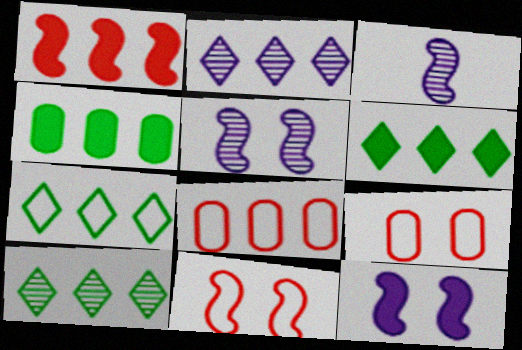[[3, 6, 9], 
[6, 7, 10]]